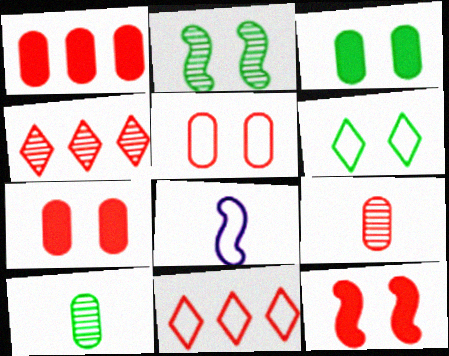[[1, 5, 9], 
[2, 3, 6], 
[3, 4, 8], 
[9, 11, 12]]